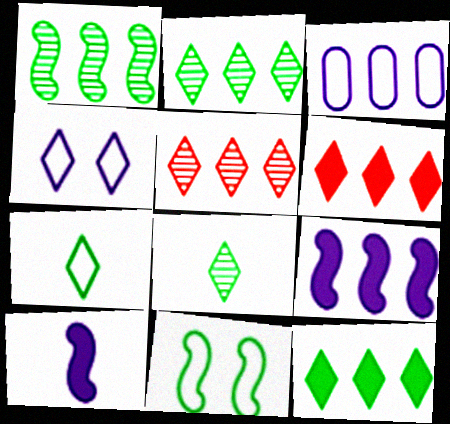[[1, 3, 6], 
[4, 6, 8]]